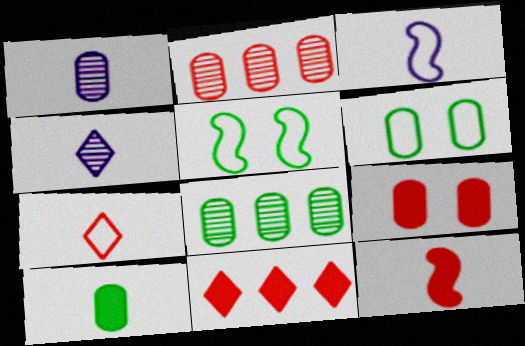[[1, 5, 11], 
[6, 8, 10], 
[9, 11, 12]]